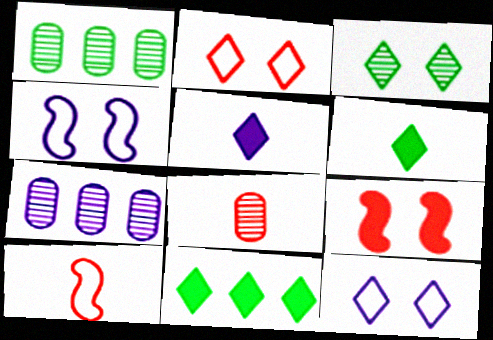[[4, 5, 7], 
[4, 8, 11]]